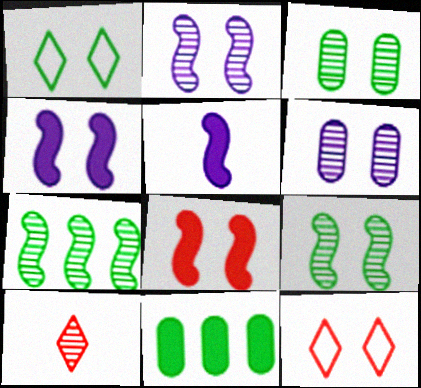[[1, 6, 8], 
[3, 4, 12], 
[6, 7, 10]]